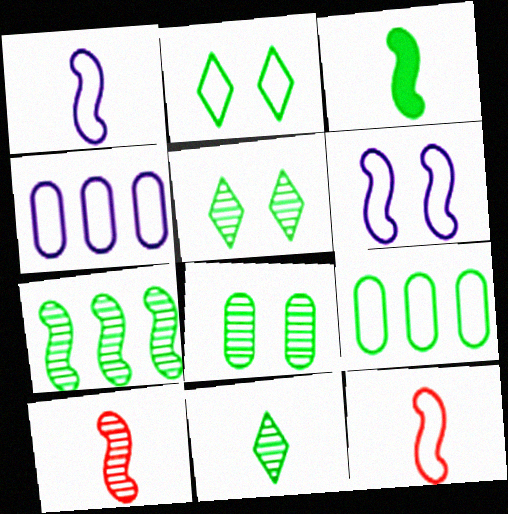[[1, 3, 10], 
[2, 4, 12], 
[3, 5, 9], 
[7, 8, 11]]